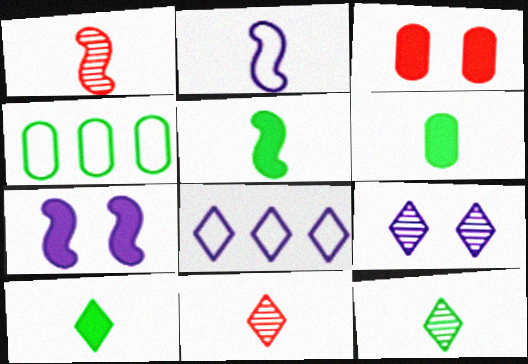[[1, 2, 5], 
[2, 6, 11], 
[4, 7, 11], 
[5, 6, 10]]